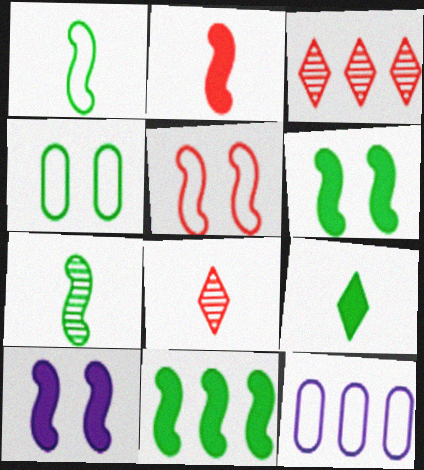[[2, 10, 11], 
[3, 11, 12], 
[6, 8, 12]]